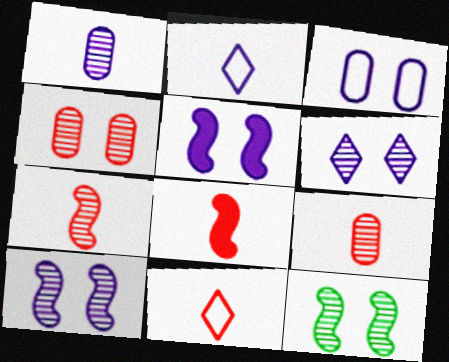[[3, 5, 6], 
[4, 6, 12], 
[8, 9, 11]]